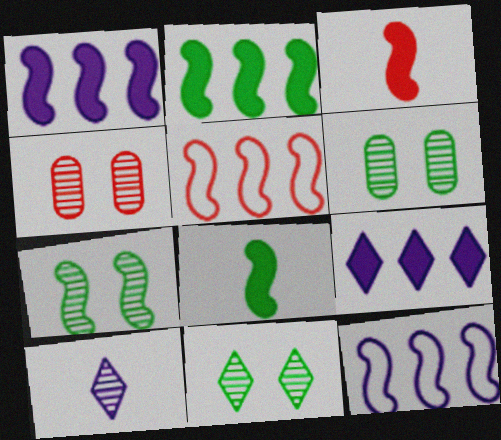[[3, 7, 12], 
[6, 7, 11]]